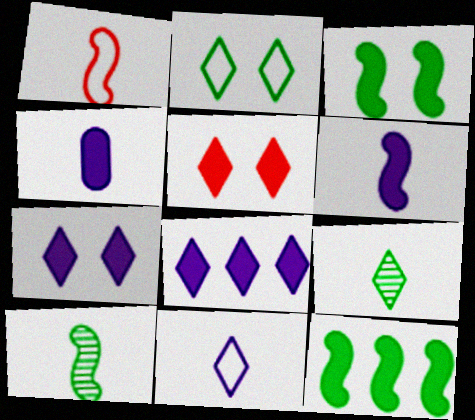[[1, 4, 9], 
[1, 6, 10], 
[4, 5, 12]]